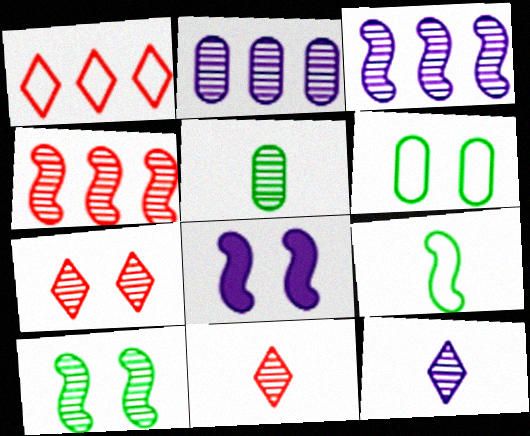[[1, 5, 8], 
[2, 10, 11], 
[3, 5, 7], 
[4, 8, 9], 
[6, 7, 8]]